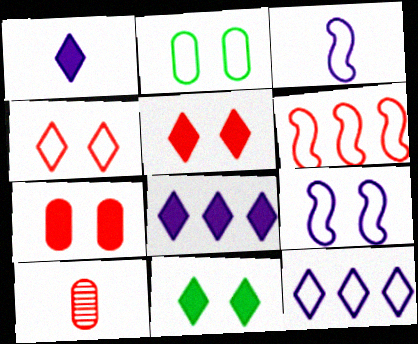[[2, 4, 9], 
[5, 6, 10]]